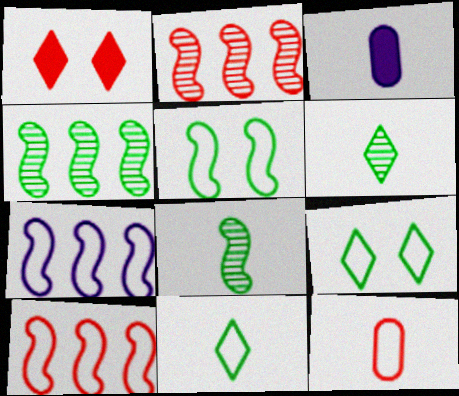[[1, 2, 12], 
[2, 3, 9], 
[7, 9, 12]]